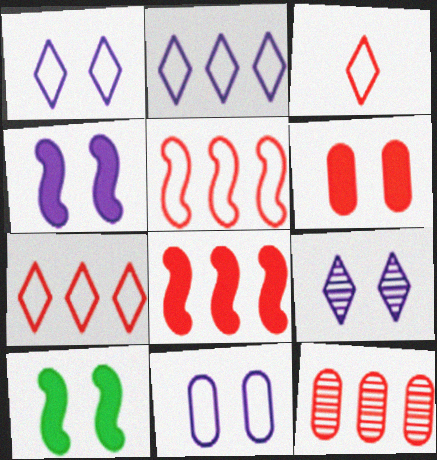[[4, 9, 11], 
[7, 8, 12]]